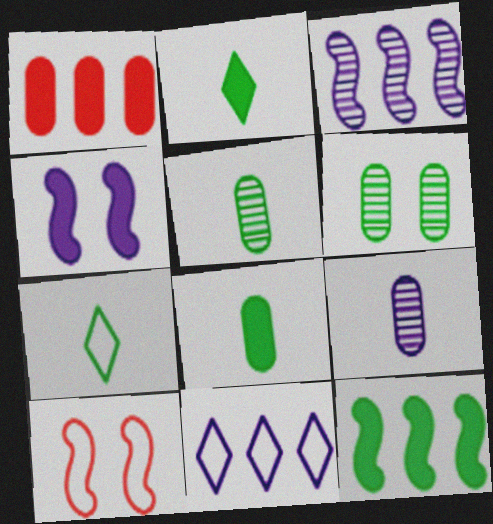[[1, 2, 4], 
[4, 9, 11], 
[6, 7, 12]]